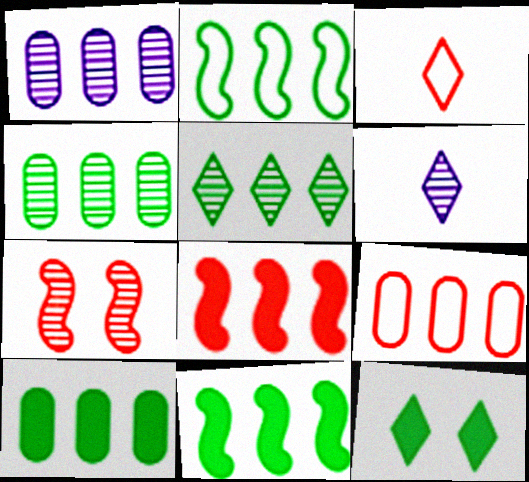[[1, 9, 10], 
[2, 5, 10], 
[4, 6, 7]]